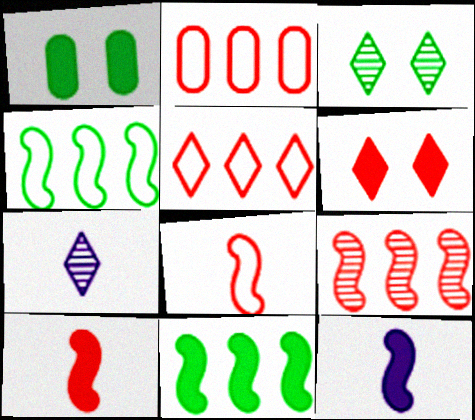[[2, 3, 12]]